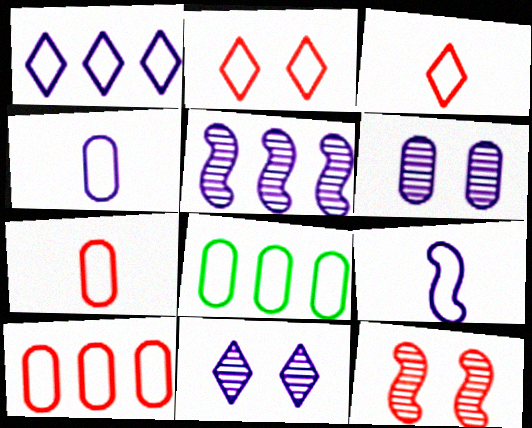[[2, 8, 9]]